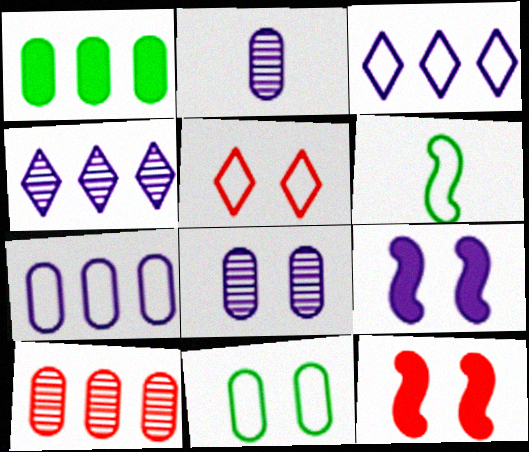[[1, 7, 10], 
[2, 3, 9], 
[5, 6, 7]]